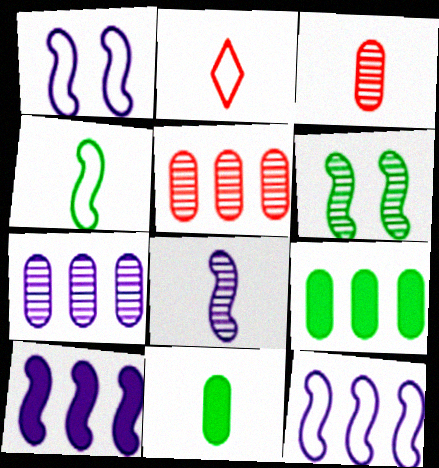[[1, 8, 10], 
[2, 8, 11]]